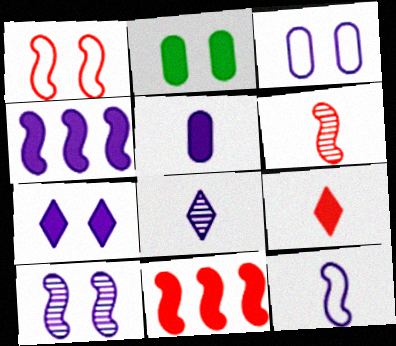[[1, 6, 11], 
[2, 4, 9], 
[3, 4, 8], 
[3, 7, 10], 
[4, 5, 7], 
[4, 10, 12], 
[5, 8, 12]]